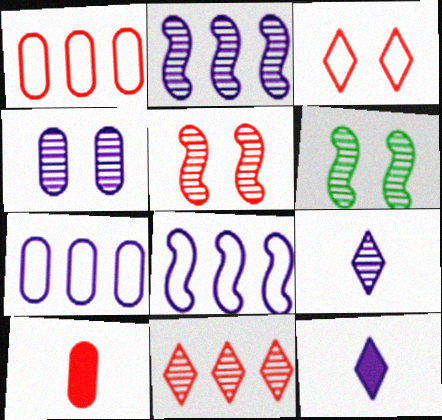[[1, 6, 12], 
[2, 4, 9], 
[4, 8, 12]]